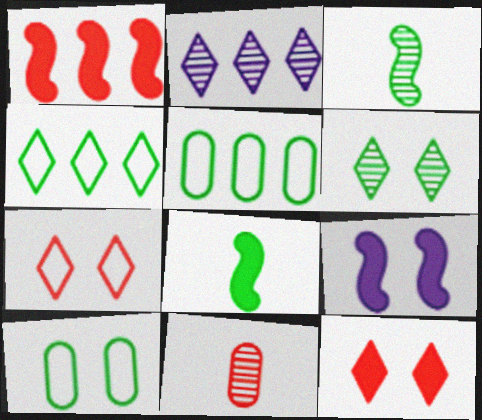[[1, 2, 5], 
[1, 7, 11], 
[1, 8, 9], 
[4, 9, 11], 
[5, 6, 8]]